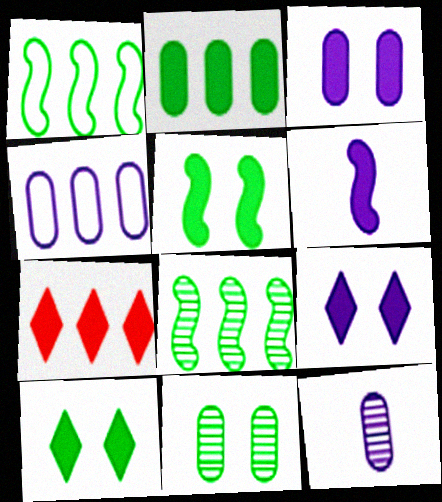[[3, 4, 12], 
[4, 7, 8]]